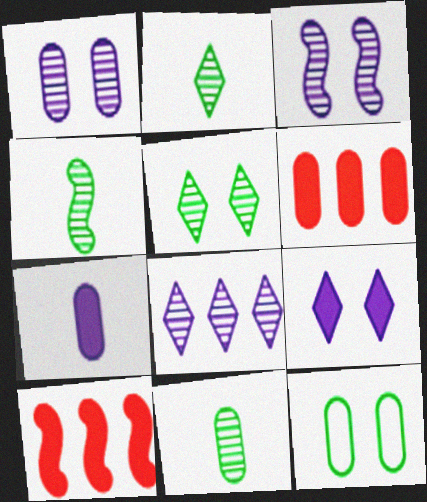[[2, 4, 11]]